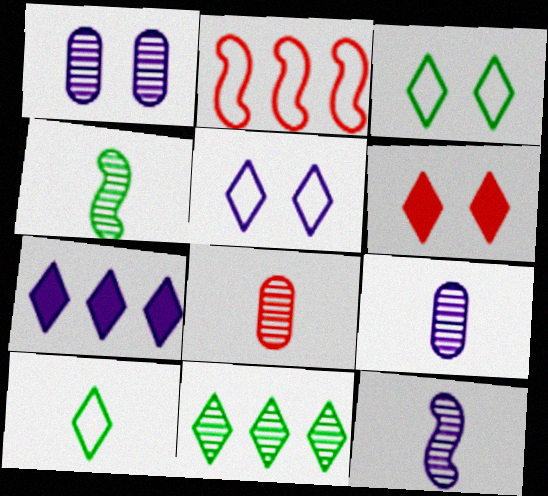[[2, 6, 8]]